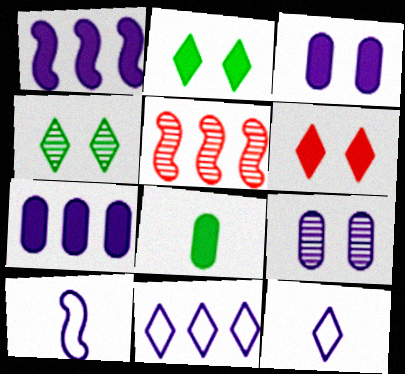[[1, 6, 8], 
[1, 9, 12]]